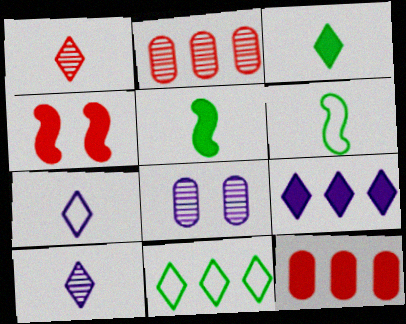[[1, 3, 7]]